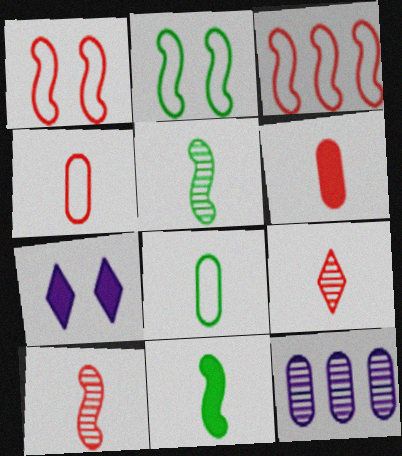[]